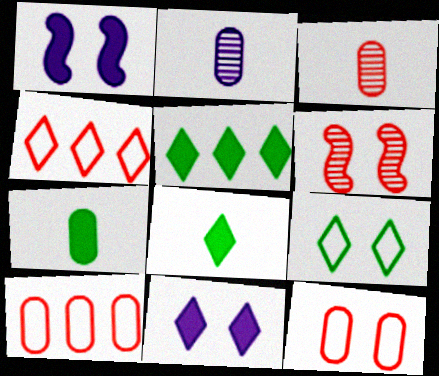[]